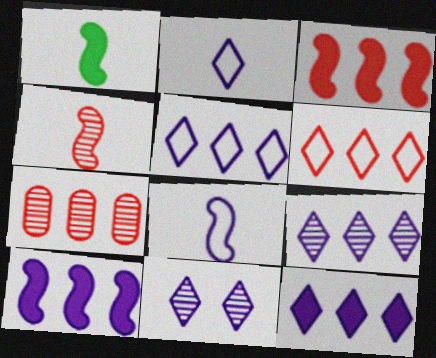[[1, 4, 8], 
[2, 11, 12], 
[3, 6, 7], 
[5, 9, 12]]